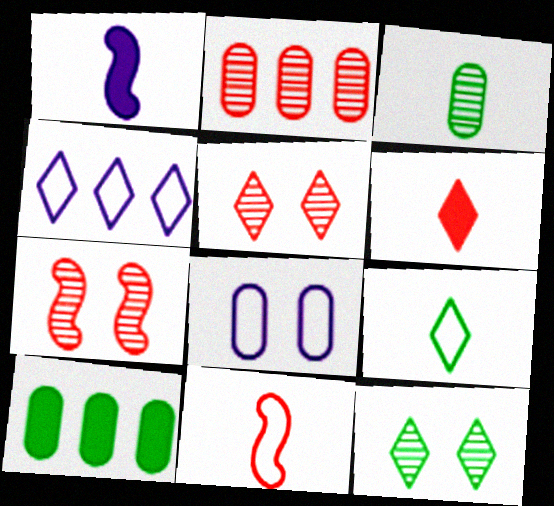[[4, 6, 12]]